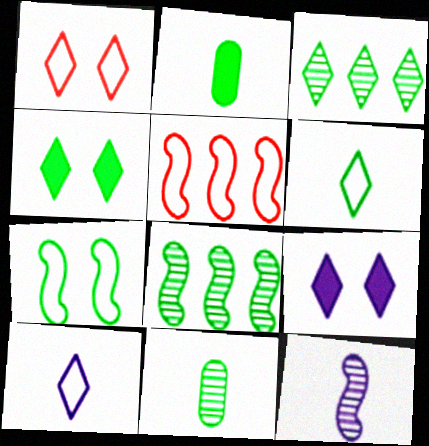[[2, 3, 7], 
[3, 4, 6], 
[5, 9, 11]]